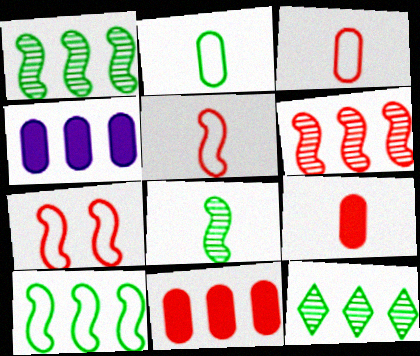[]